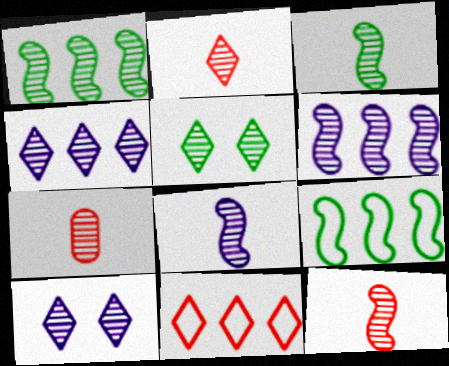[[1, 7, 10], 
[2, 4, 5], 
[2, 7, 12], 
[3, 8, 12], 
[5, 6, 7]]